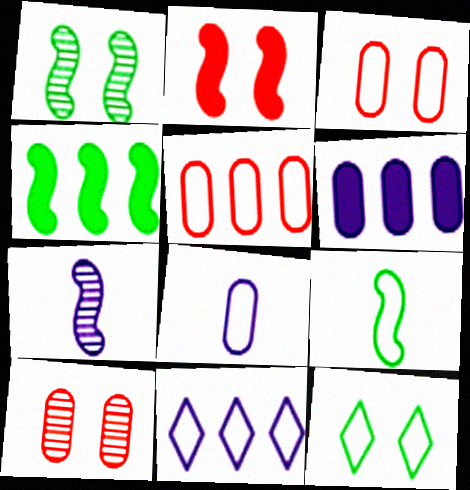[[1, 4, 9], 
[3, 9, 11]]